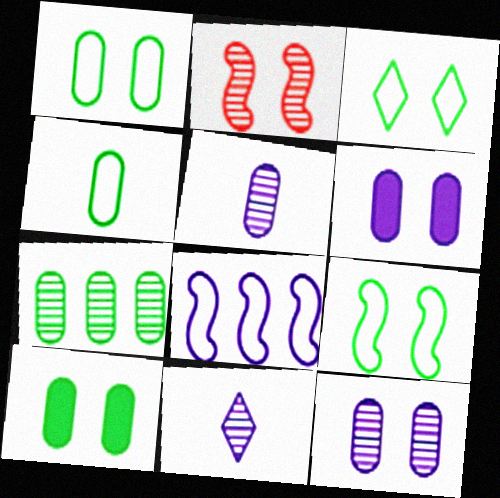[[1, 3, 9], 
[2, 3, 6], 
[2, 7, 11], 
[4, 7, 10], 
[6, 8, 11]]